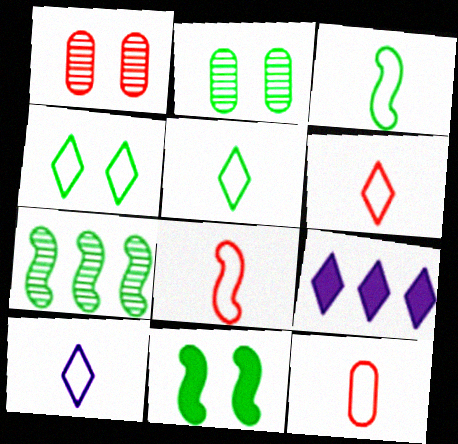[[1, 3, 9], 
[2, 4, 11], 
[2, 8, 9], 
[3, 7, 11], 
[3, 10, 12], 
[5, 6, 10], 
[6, 8, 12]]